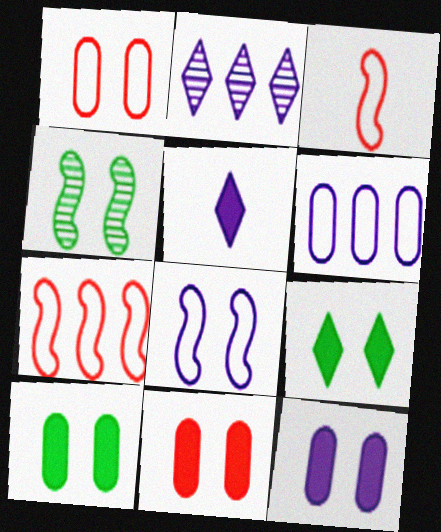[[2, 3, 10], 
[10, 11, 12]]